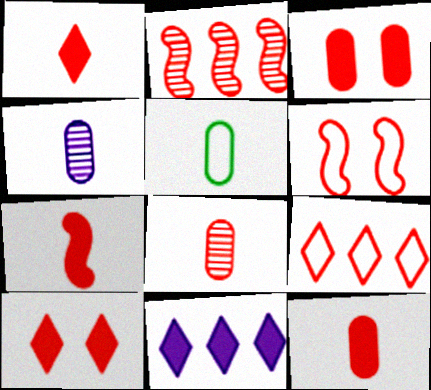[[1, 7, 12], 
[2, 6, 7], 
[4, 5, 12]]